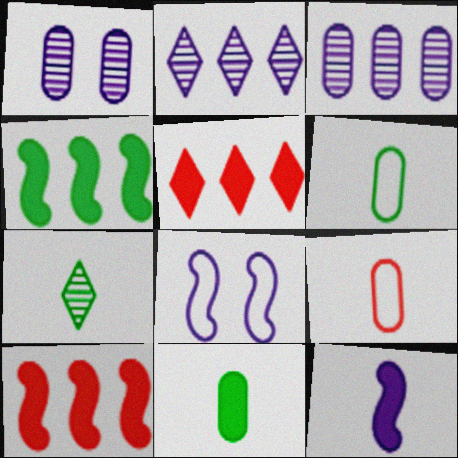[[7, 9, 12]]